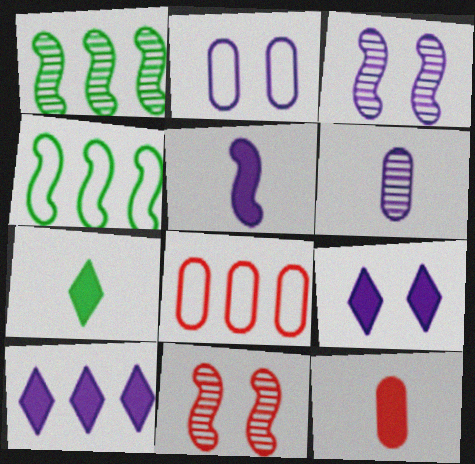[[1, 8, 10], 
[2, 3, 9], 
[3, 7, 8], 
[4, 5, 11], 
[5, 7, 12]]